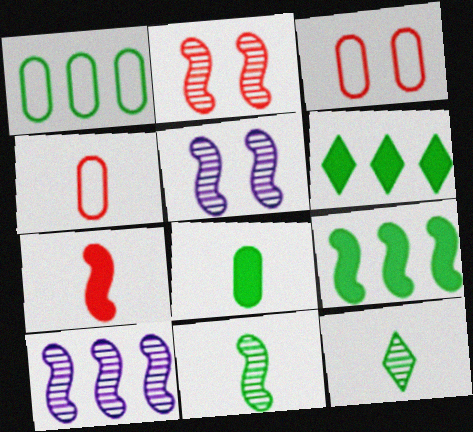[[2, 10, 11], 
[4, 5, 6]]